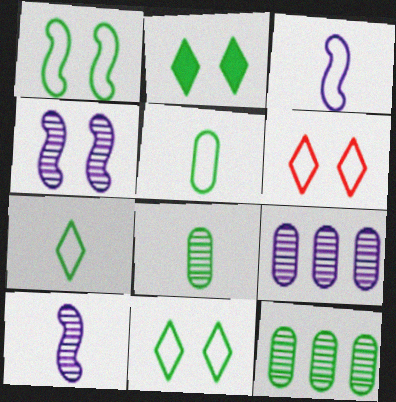[]